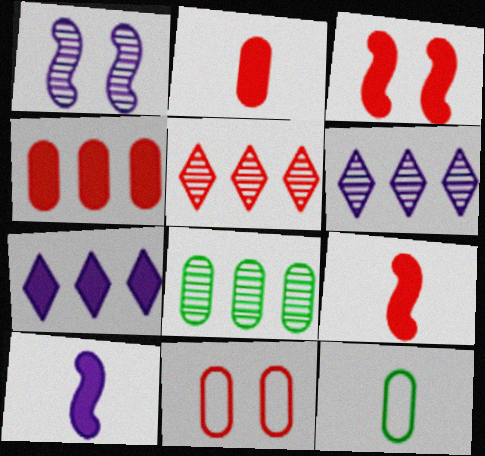[[3, 6, 12], 
[5, 9, 11]]